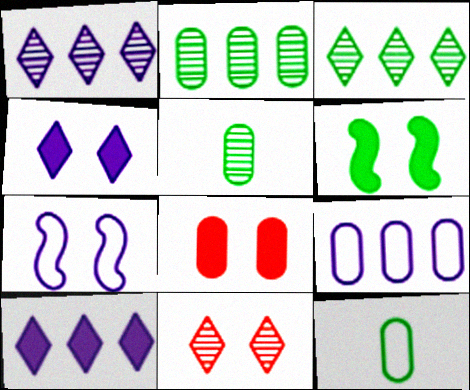[[3, 6, 12], 
[4, 6, 8], 
[5, 8, 9]]